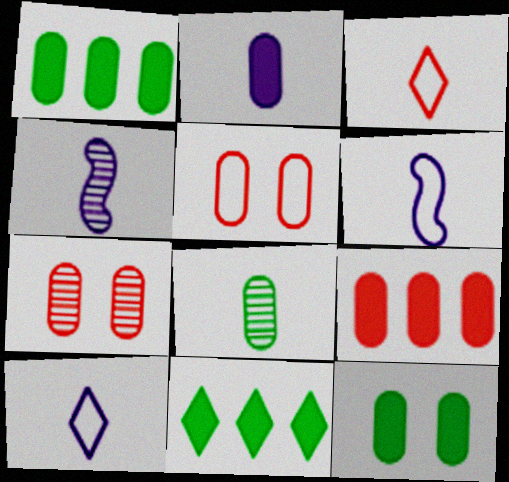[[2, 4, 10], 
[2, 9, 12], 
[4, 5, 11], 
[6, 7, 11]]